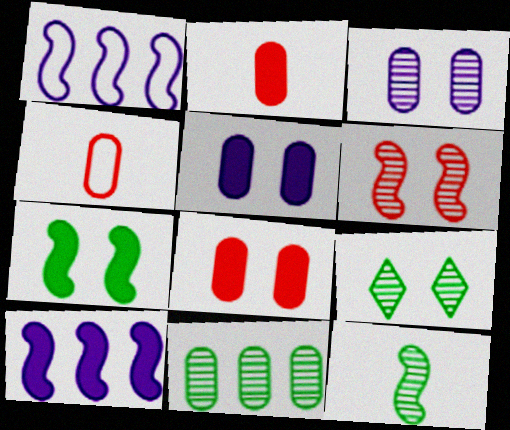[[1, 2, 9], 
[3, 6, 9], 
[4, 5, 11], 
[4, 9, 10], 
[9, 11, 12]]